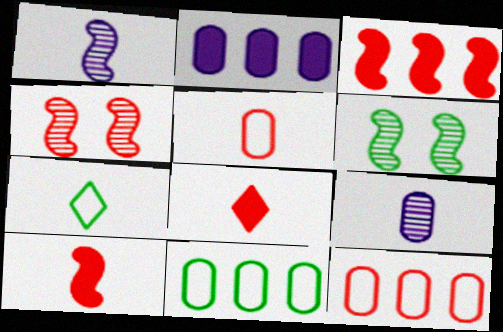[[2, 4, 7], 
[4, 8, 12], 
[7, 9, 10]]